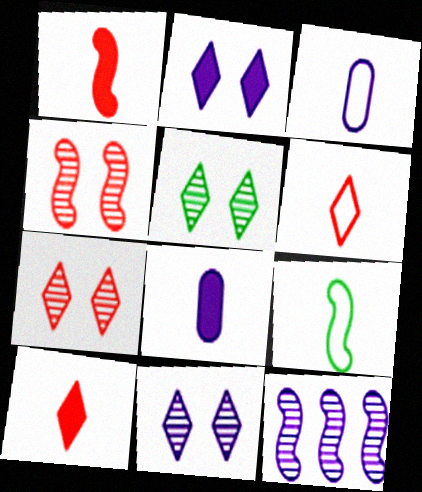[[2, 3, 12], 
[3, 6, 9], 
[5, 7, 11]]